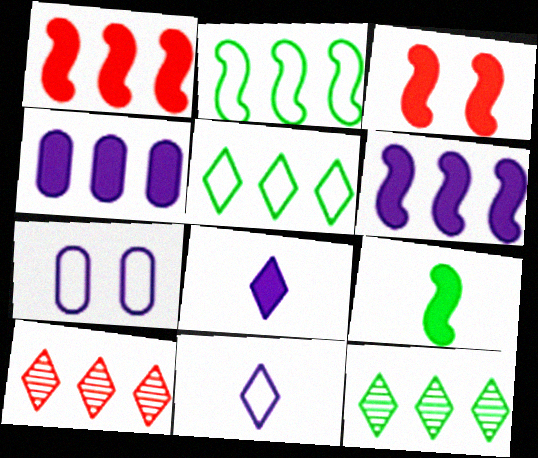[[2, 4, 10], 
[3, 6, 9], 
[7, 9, 10]]